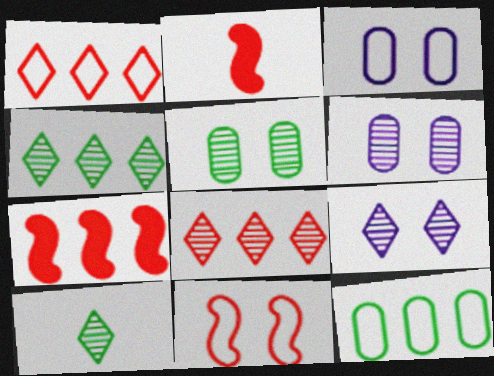[[2, 3, 4], 
[2, 9, 12], 
[3, 7, 10], 
[8, 9, 10]]